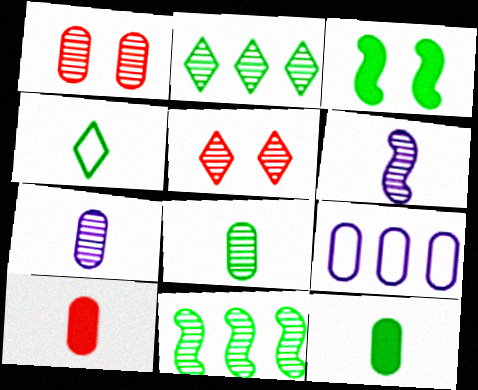[[1, 2, 6], 
[1, 9, 12], 
[4, 6, 10], 
[5, 7, 11]]